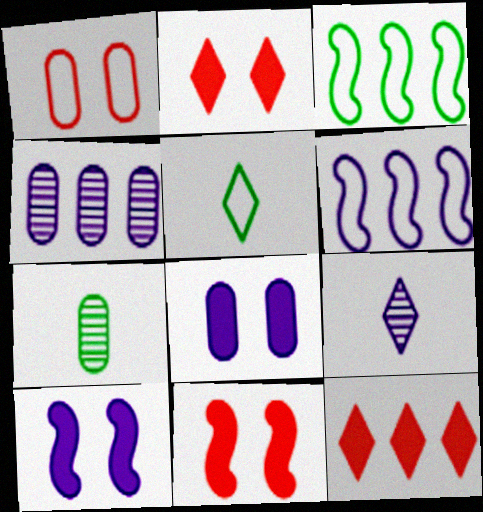[[1, 5, 6], 
[2, 6, 7], 
[3, 4, 12], 
[4, 5, 11], 
[6, 8, 9]]